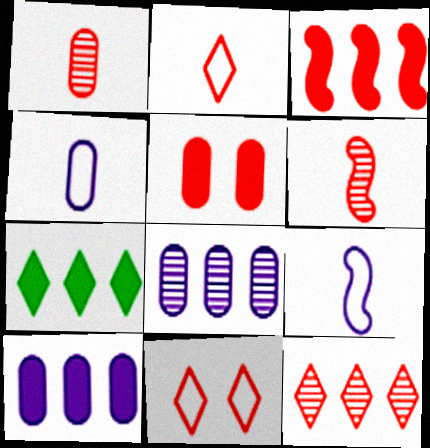[[1, 3, 11], 
[3, 7, 10]]